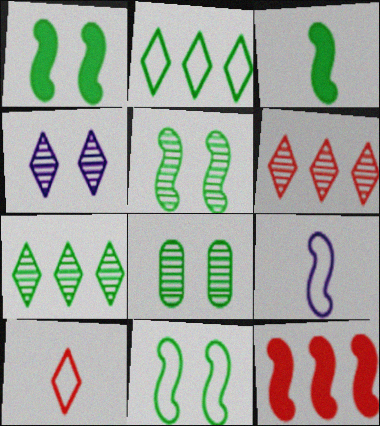[[1, 5, 11], 
[2, 3, 8], 
[5, 9, 12]]